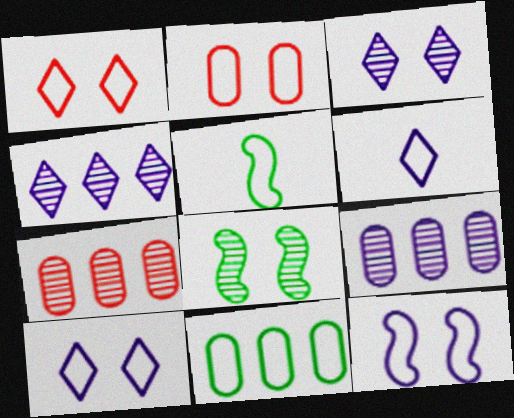[]